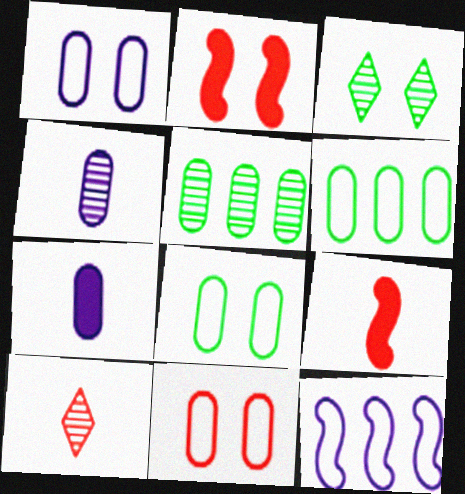[[1, 2, 3], 
[1, 8, 11], 
[5, 7, 11]]